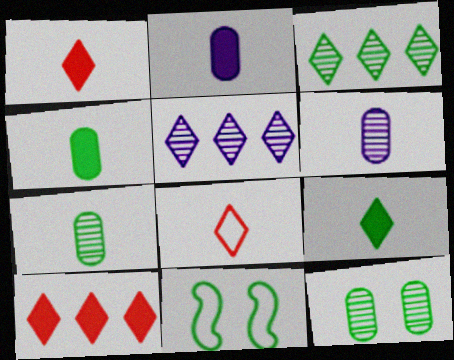[[3, 4, 11], 
[6, 10, 11]]